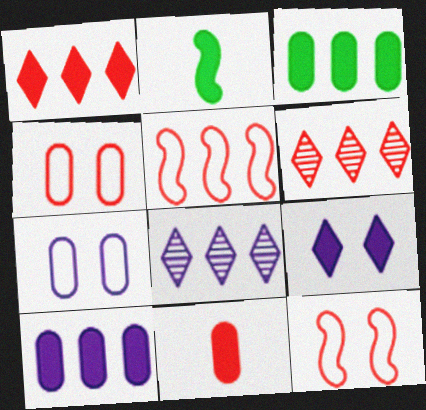[[2, 4, 8], 
[2, 6, 7], 
[3, 5, 8], 
[6, 11, 12]]